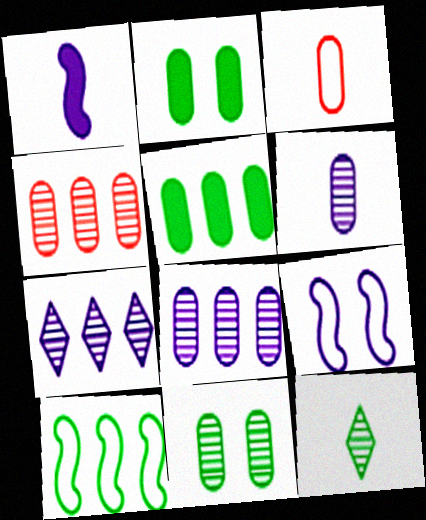[[1, 3, 12], 
[2, 3, 8], 
[2, 10, 12], 
[4, 6, 11]]